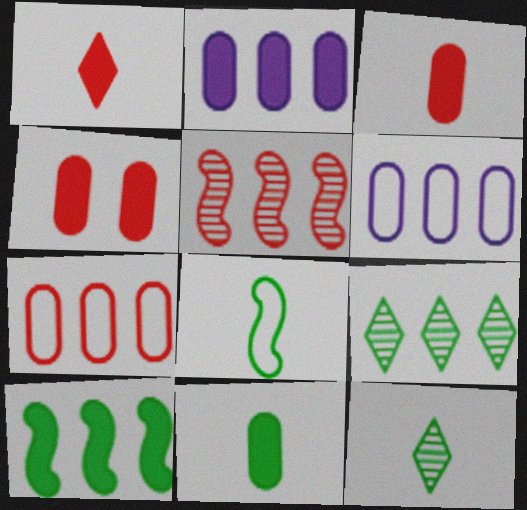[[2, 4, 11], 
[8, 11, 12]]